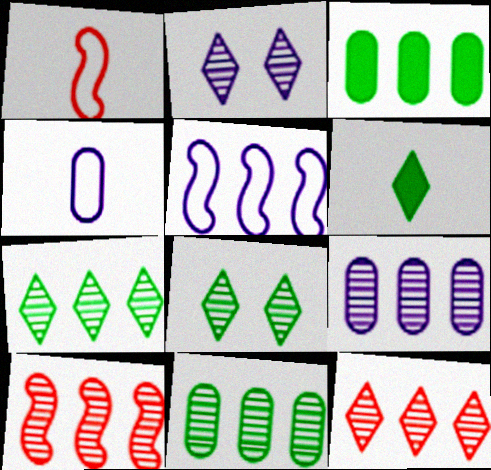[[1, 2, 3], 
[3, 5, 12], 
[7, 9, 10]]